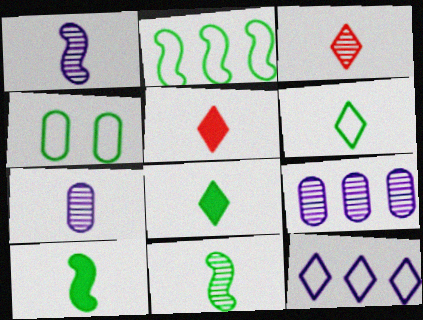[[2, 4, 6], 
[3, 7, 11]]